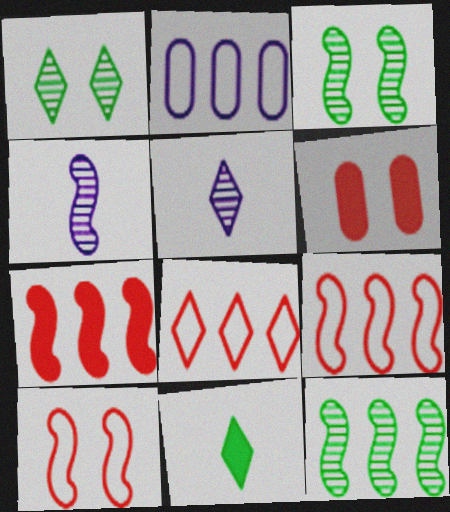[]